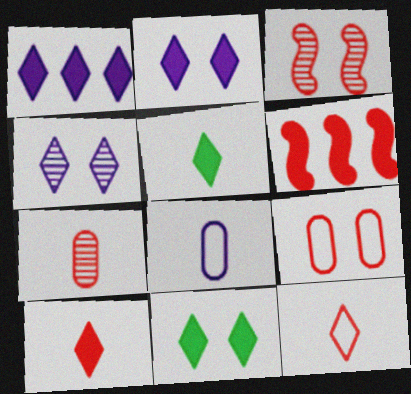[[1, 10, 11]]